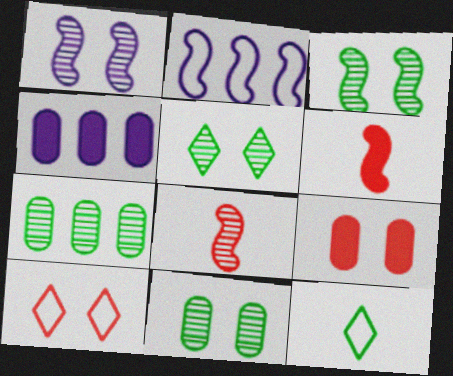[[2, 3, 6], 
[3, 5, 11]]